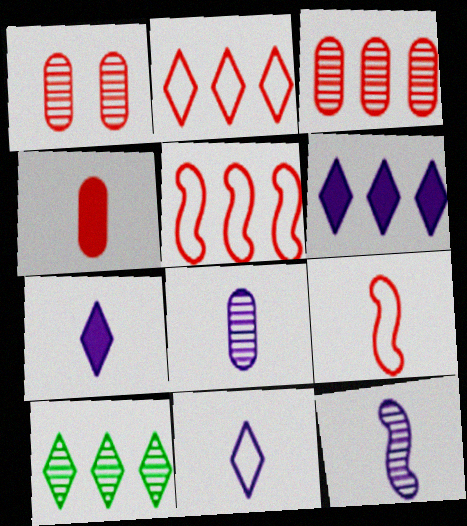[[1, 10, 12], 
[2, 6, 10]]